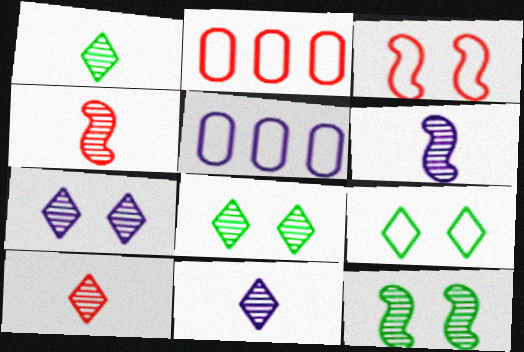[[1, 10, 11]]